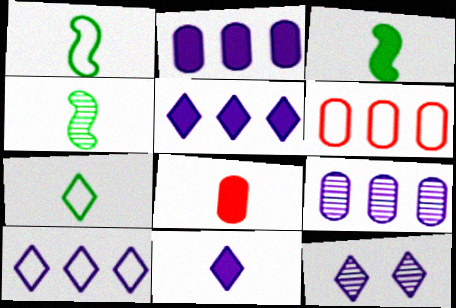[[1, 3, 4], 
[3, 6, 12], 
[3, 8, 11], 
[10, 11, 12]]